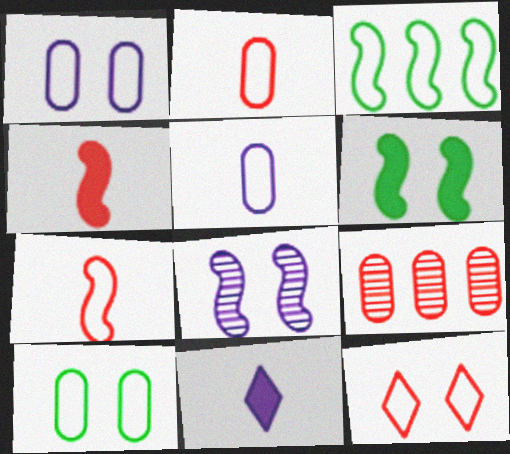[[3, 4, 8], 
[3, 5, 12], 
[4, 9, 12]]